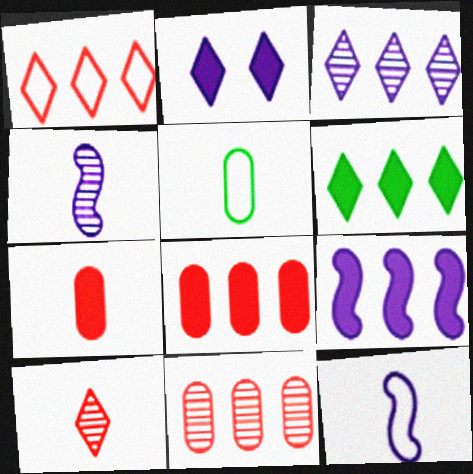[[1, 3, 6], 
[6, 8, 9]]